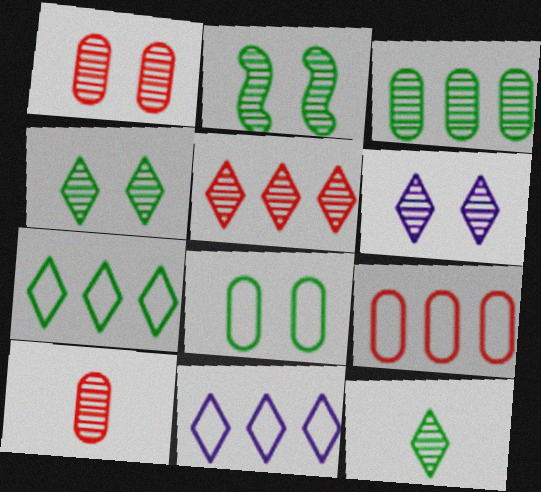[[1, 2, 6], 
[2, 3, 12], 
[5, 6, 12]]